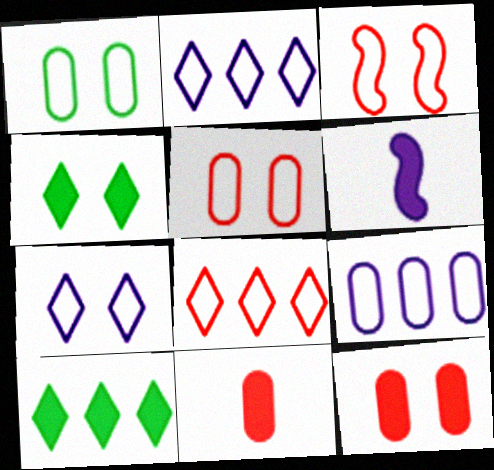[[1, 3, 7], 
[6, 10, 12]]